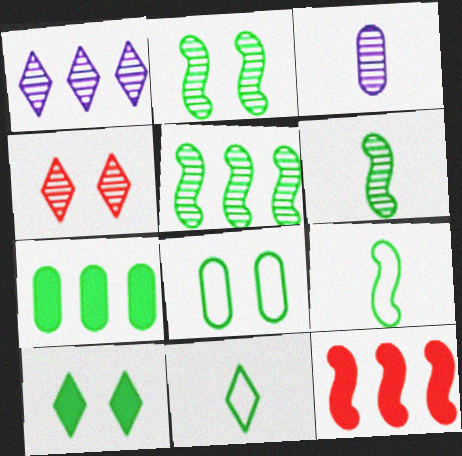[[2, 5, 6], 
[2, 7, 11], 
[2, 8, 10], 
[3, 4, 5]]